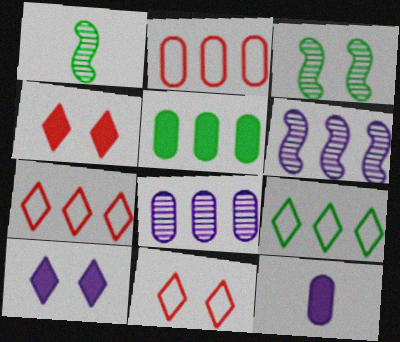[[1, 2, 10], 
[2, 5, 8], 
[3, 7, 12], 
[5, 6, 7]]